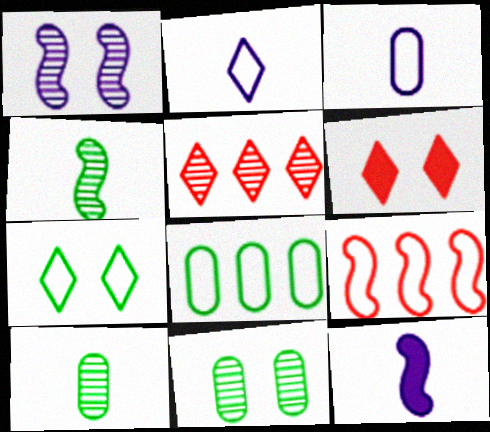[[1, 5, 10], 
[3, 7, 9]]